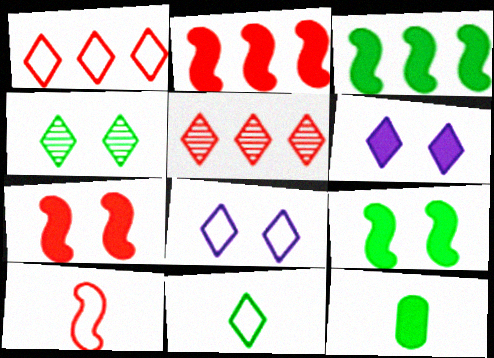[[1, 8, 11], 
[2, 6, 12], 
[5, 6, 11]]